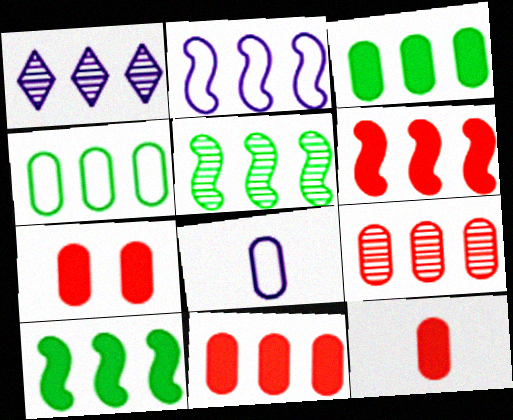[[1, 4, 6], 
[1, 5, 9], 
[2, 5, 6], 
[7, 11, 12]]